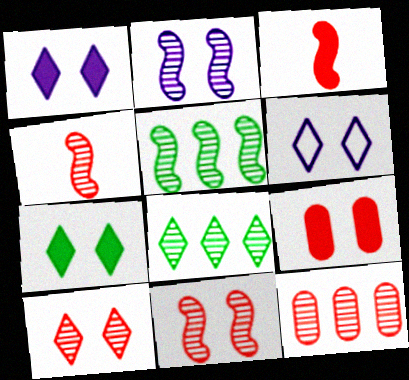[[2, 4, 5], 
[4, 10, 12], 
[6, 7, 10]]